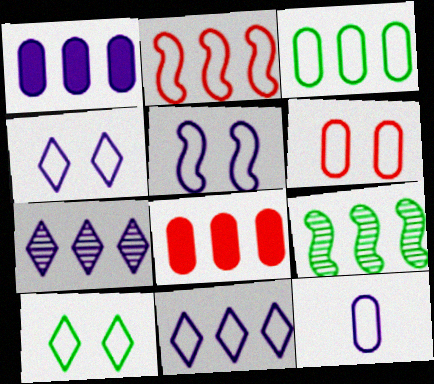[[2, 3, 11], 
[2, 10, 12], 
[3, 6, 12], 
[5, 6, 10], 
[5, 11, 12], 
[8, 9, 11]]